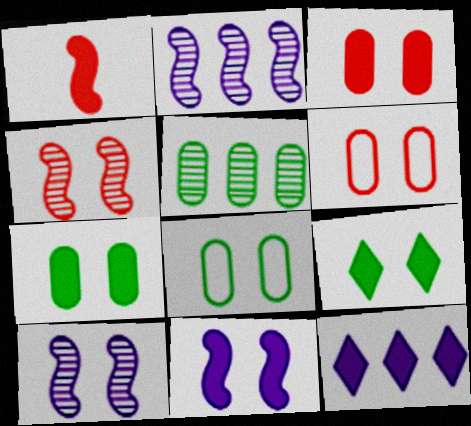[[1, 7, 12], 
[3, 9, 11], 
[6, 9, 10]]